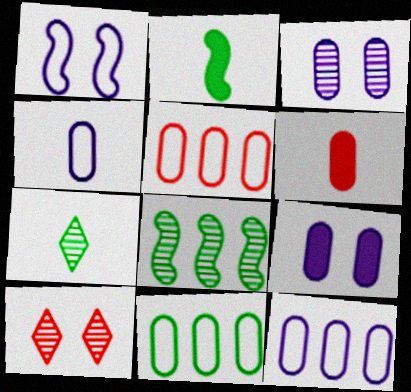[[2, 10, 12], 
[3, 6, 11], 
[5, 11, 12]]